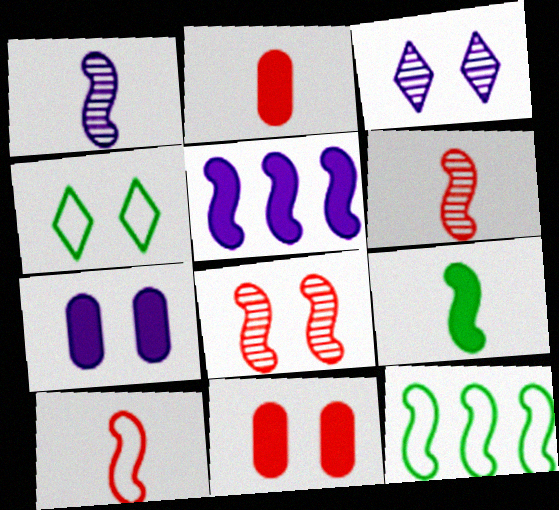[[1, 9, 10], 
[2, 3, 12], 
[4, 7, 8]]